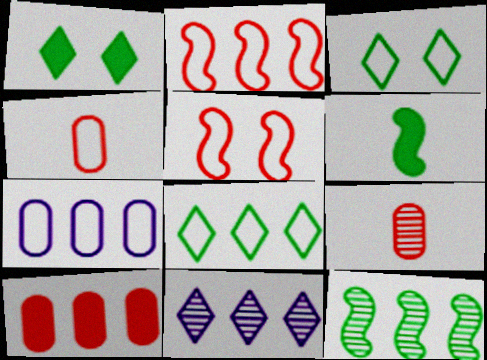[[2, 7, 8]]